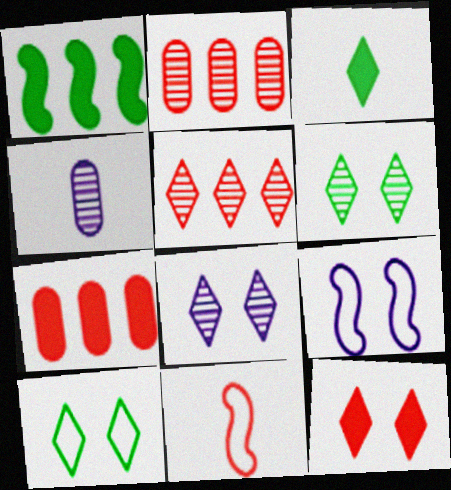[[2, 3, 9], 
[2, 11, 12], 
[3, 4, 11], 
[8, 10, 12]]